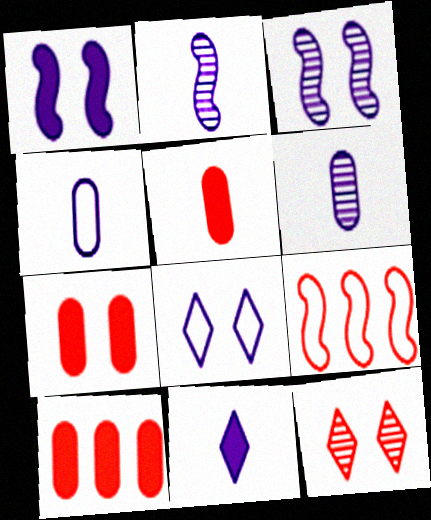[[2, 4, 11], 
[5, 7, 10], 
[5, 9, 12]]